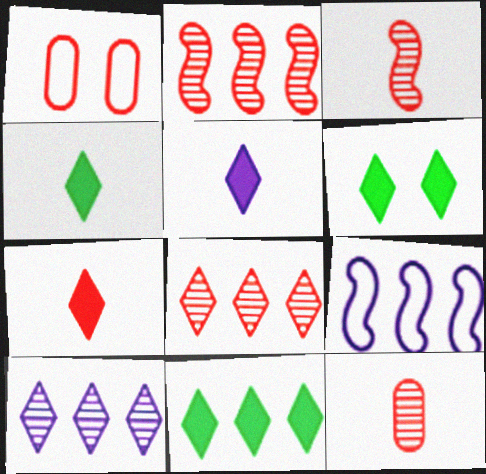[[1, 2, 7], 
[4, 5, 7], 
[4, 6, 11], 
[6, 9, 12]]